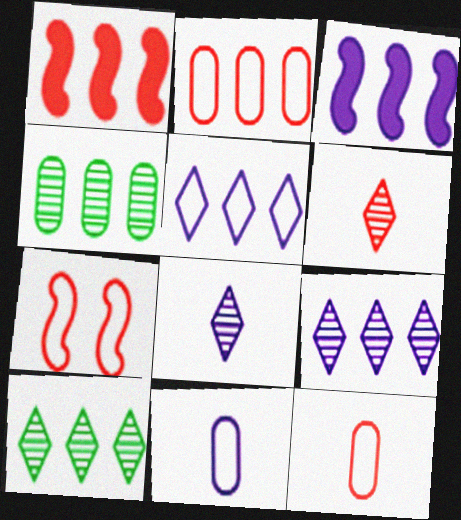[[1, 4, 5], 
[2, 3, 10]]